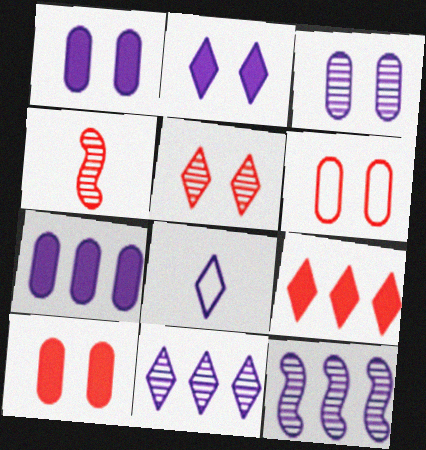[[1, 8, 12], 
[2, 8, 11], 
[4, 6, 9]]